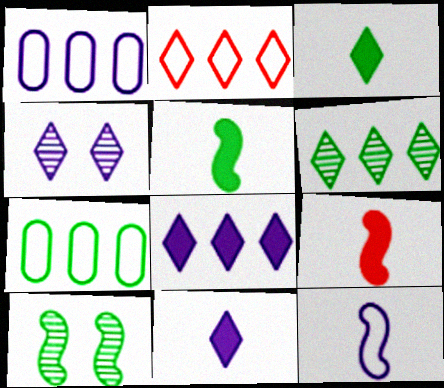[[2, 3, 4], 
[2, 6, 8], 
[3, 7, 10], 
[4, 7, 9]]